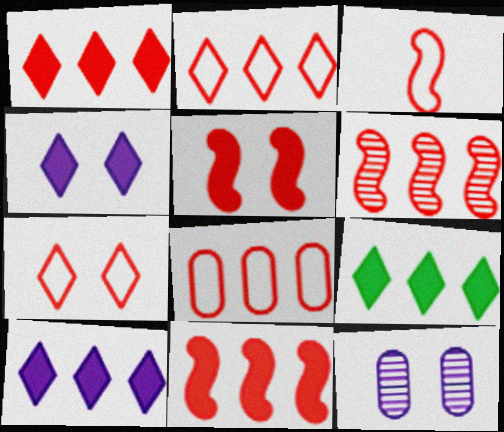[[1, 6, 8], 
[1, 9, 10], 
[3, 5, 6], 
[3, 7, 8], 
[3, 9, 12]]